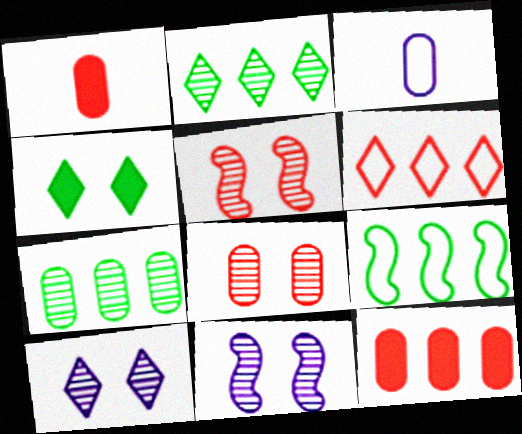[[1, 5, 6], 
[1, 9, 10]]